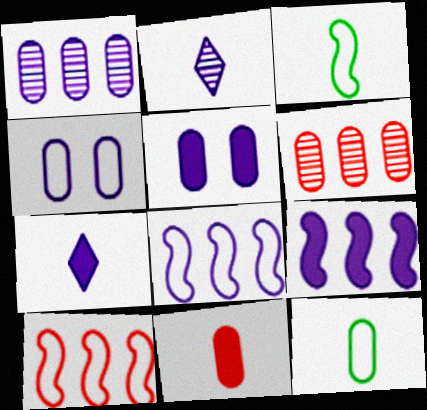[[2, 3, 11], 
[2, 4, 9], 
[2, 5, 8], 
[5, 6, 12], 
[5, 7, 9]]